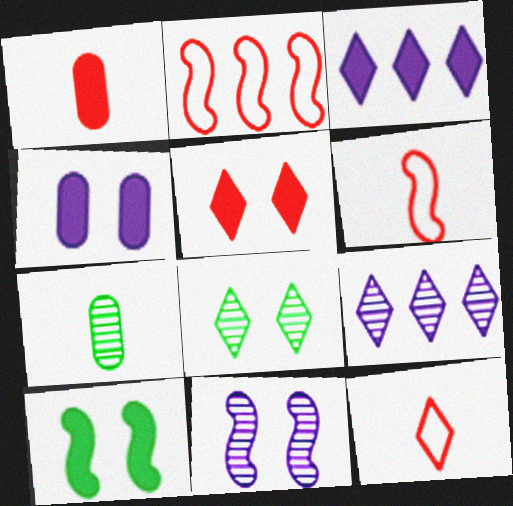[[1, 3, 10], 
[3, 8, 12], 
[4, 5, 10]]